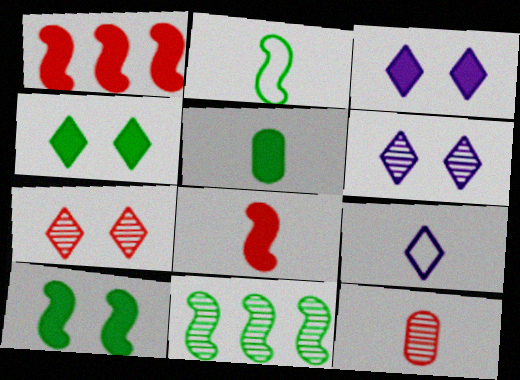[[1, 3, 5], 
[2, 10, 11], 
[6, 11, 12]]